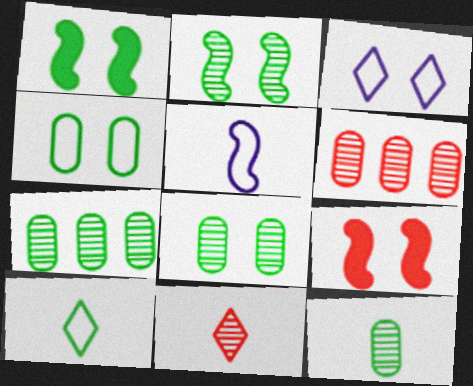[[1, 7, 10], 
[3, 8, 9], 
[7, 8, 12]]